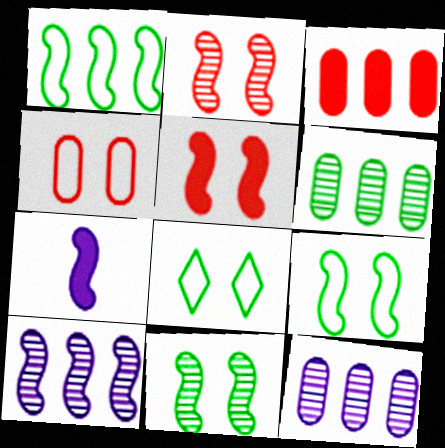[[1, 2, 7]]